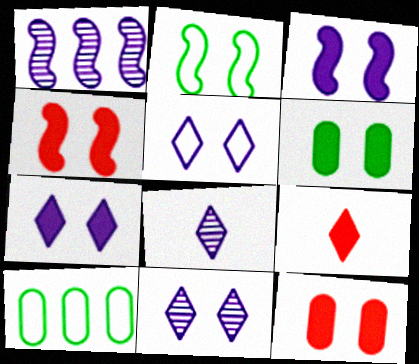[[2, 11, 12], 
[4, 6, 7], 
[4, 8, 10], 
[5, 7, 11]]